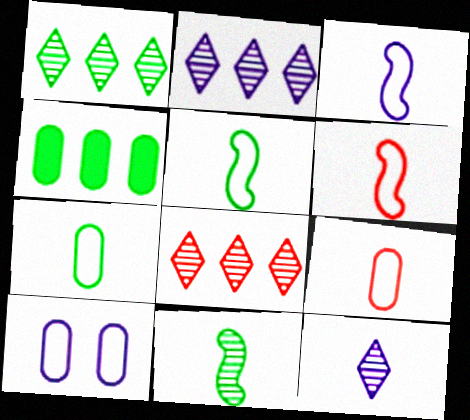[[1, 2, 8], 
[3, 5, 6]]